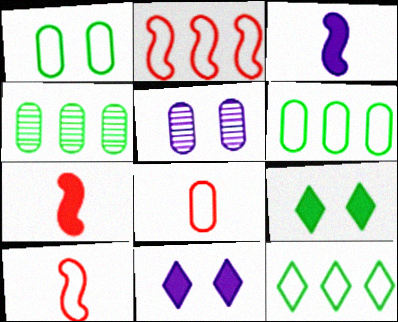[[4, 10, 11], 
[5, 7, 12]]